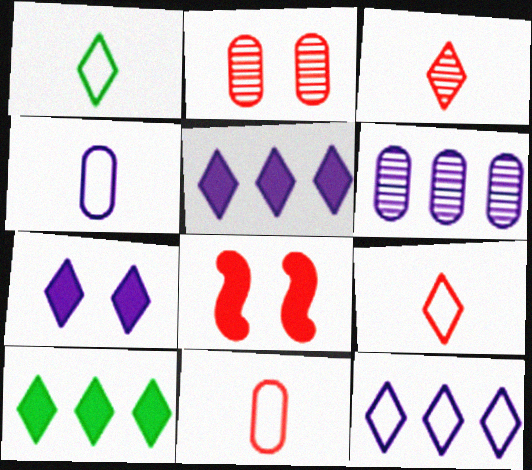[[1, 6, 8]]